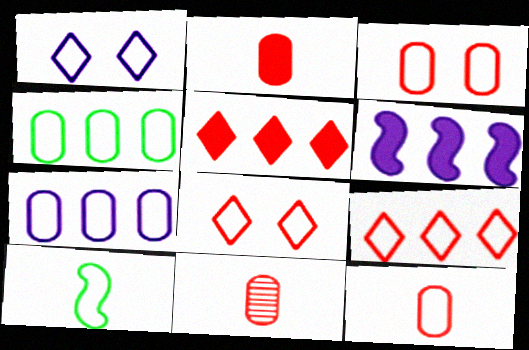[[2, 11, 12], 
[7, 8, 10]]